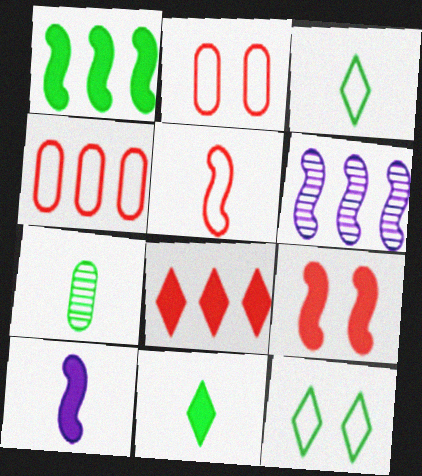[[1, 7, 12], 
[1, 9, 10], 
[2, 6, 11]]